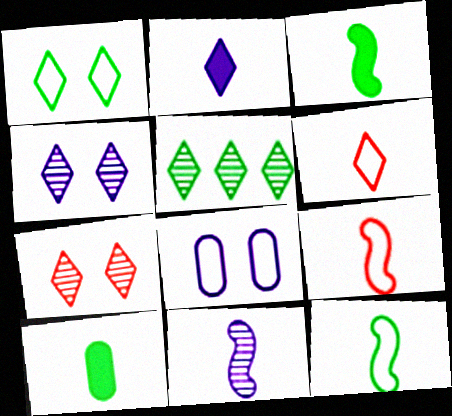[[3, 9, 11], 
[6, 10, 11]]